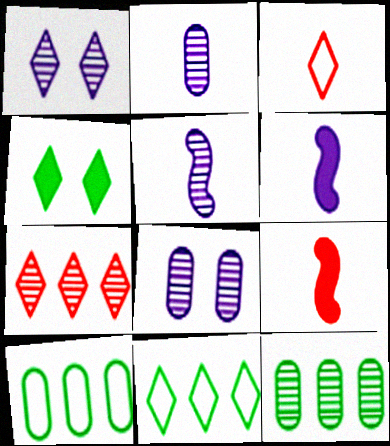[[1, 9, 10], 
[8, 9, 11]]